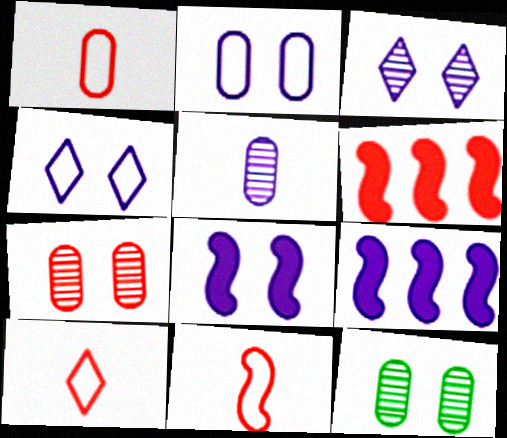[[1, 10, 11], 
[2, 3, 8], 
[4, 5, 9], 
[6, 7, 10], 
[9, 10, 12]]